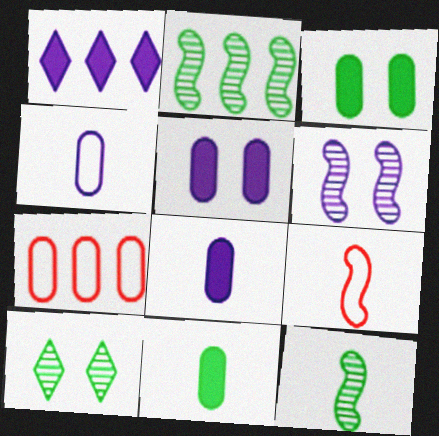[[1, 2, 7], 
[1, 4, 6]]